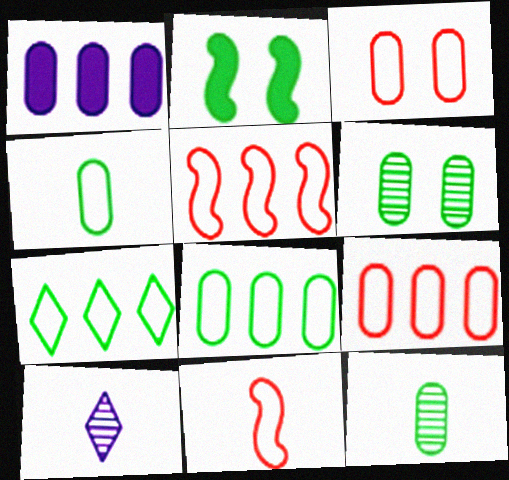[[1, 3, 12], 
[2, 7, 12], 
[2, 9, 10]]